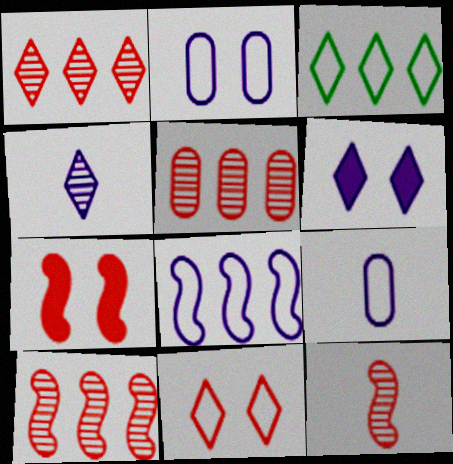[[1, 5, 10]]